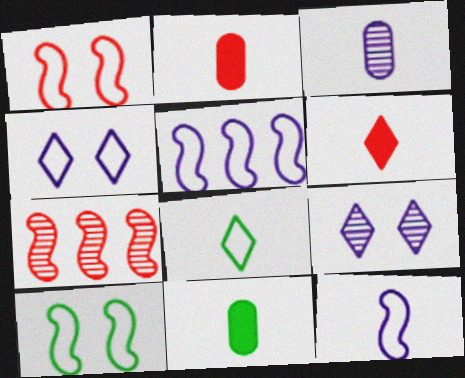[[4, 7, 11]]